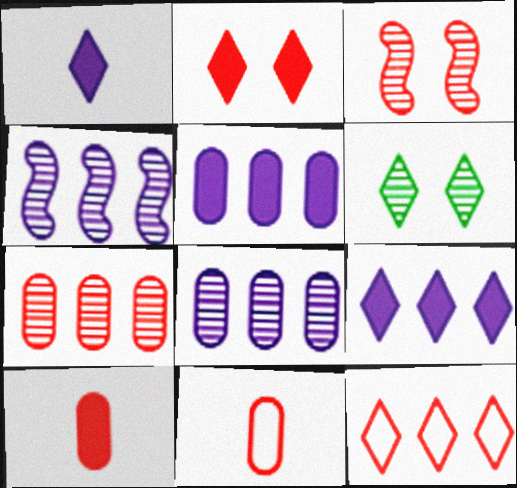[[1, 6, 12], 
[3, 10, 12]]